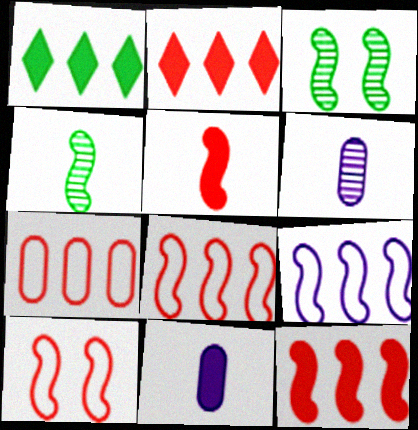[[1, 6, 10], 
[3, 5, 9]]